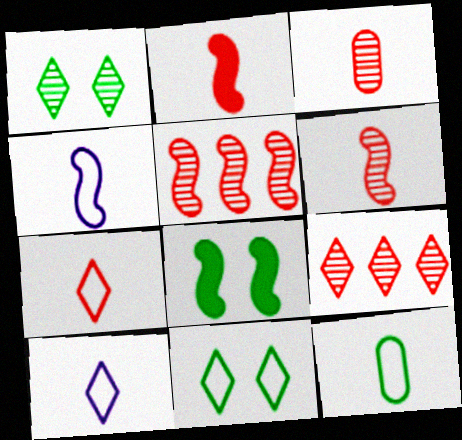[[2, 3, 7], 
[4, 5, 8], 
[4, 7, 12]]